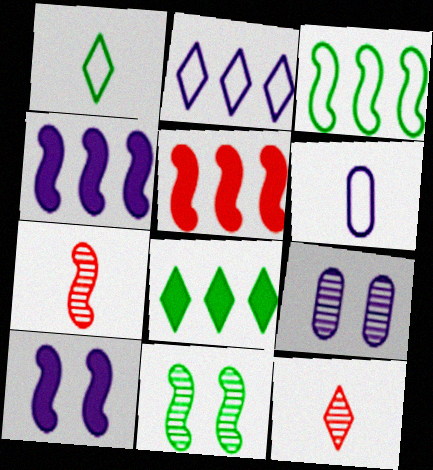[[1, 5, 9], 
[3, 7, 10]]